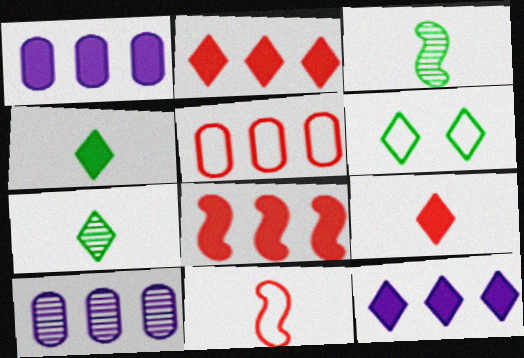[]